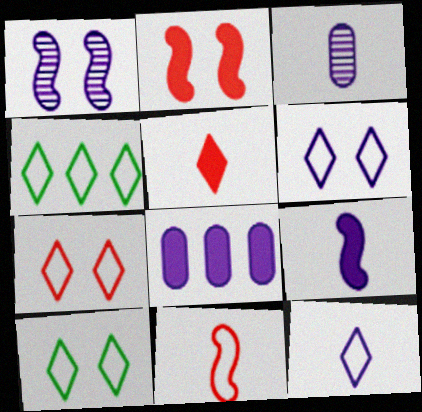[[1, 8, 12], 
[2, 3, 4], 
[3, 9, 12], 
[4, 7, 12], 
[6, 7, 10]]